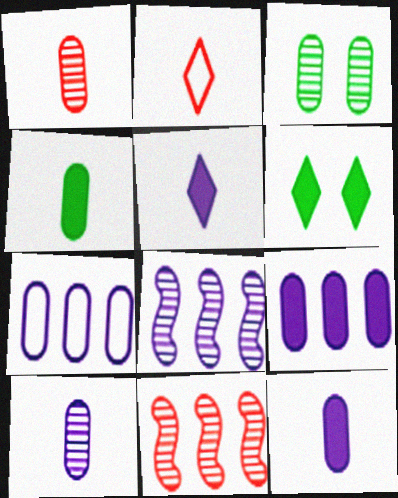[]